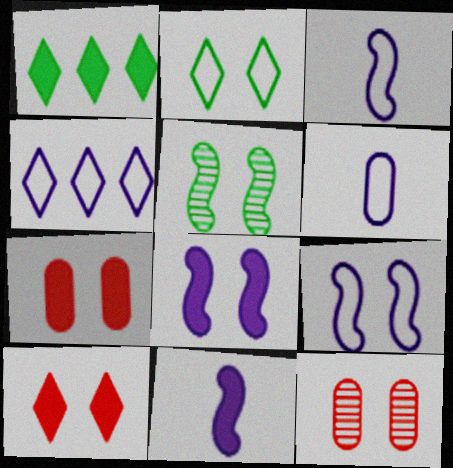[[1, 3, 12], 
[1, 7, 11], 
[2, 8, 12], 
[4, 6, 9]]